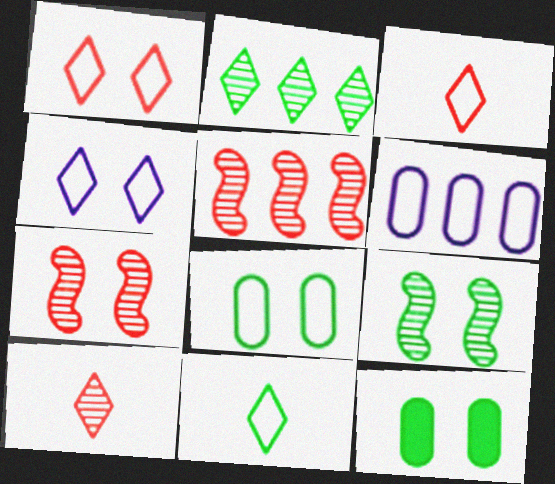[[4, 7, 12]]